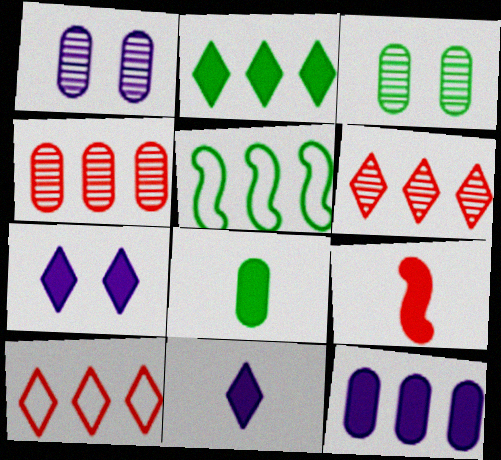[[5, 6, 12], 
[8, 9, 11]]